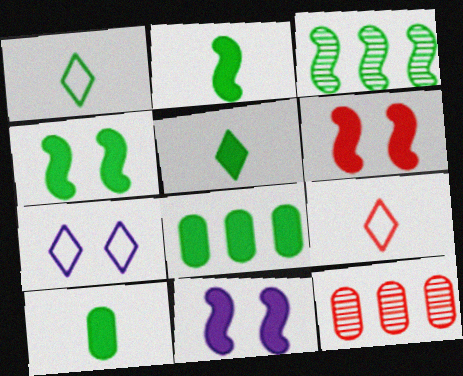[[1, 11, 12], 
[2, 5, 10], 
[2, 7, 12], 
[4, 5, 8], 
[4, 6, 11], 
[6, 9, 12]]